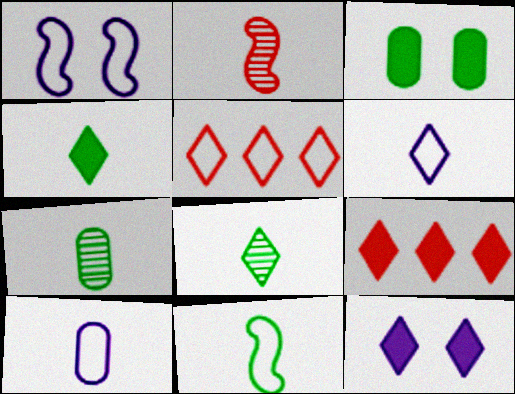[[1, 7, 9], 
[2, 4, 10], 
[4, 7, 11], 
[4, 9, 12], 
[5, 8, 12]]